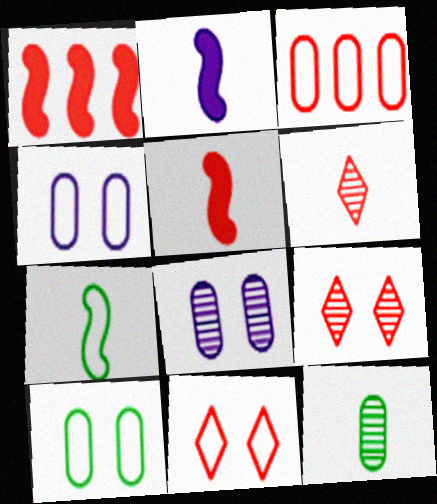[[3, 5, 9]]